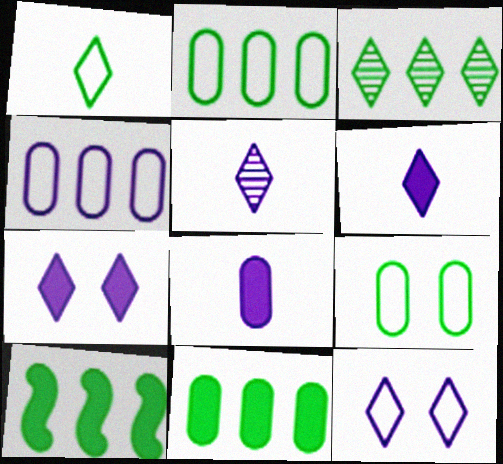[[2, 3, 10]]